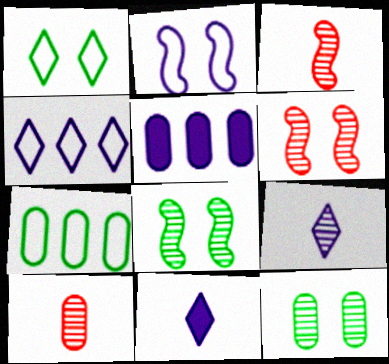[[1, 3, 5], 
[2, 5, 9], 
[6, 7, 11]]